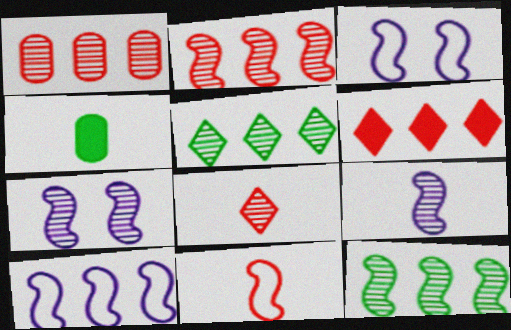[]